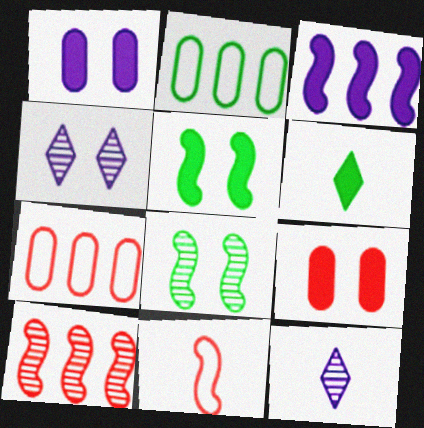[[2, 6, 8], 
[3, 6, 9], 
[3, 8, 11], 
[5, 7, 12]]